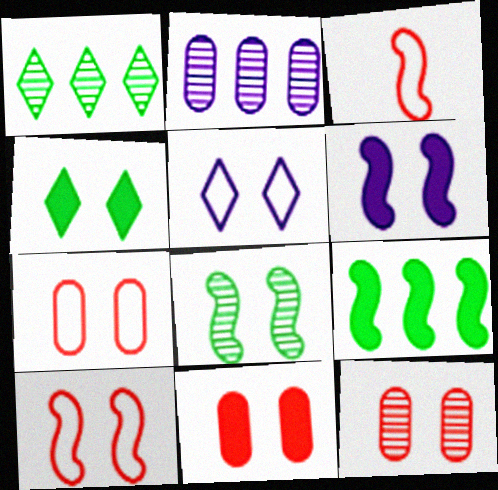[[2, 3, 4], 
[4, 6, 11], 
[5, 8, 11], 
[6, 8, 10], 
[7, 11, 12]]